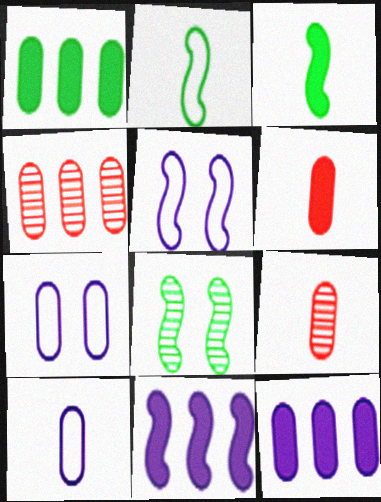[[1, 7, 9]]